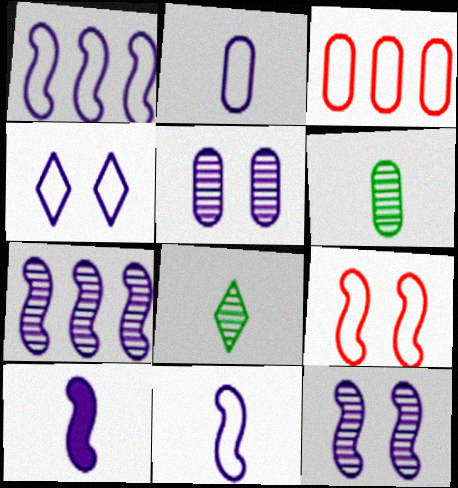[[1, 2, 4], 
[1, 10, 12]]